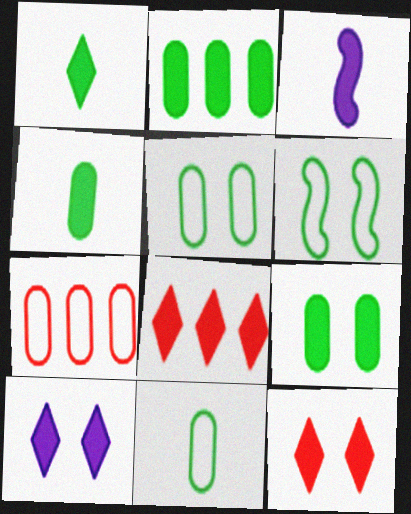[[1, 8, 10], 
[2, 3, 12], 
[2, 4, 9], 
[3, 8, 9]]